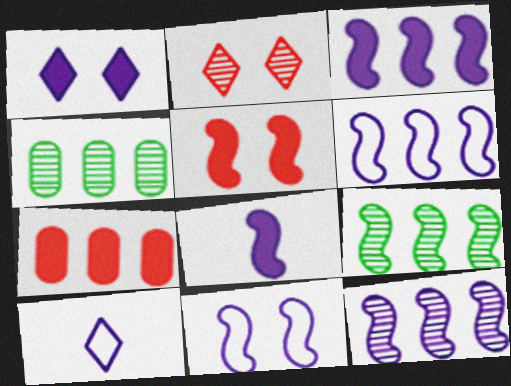[[3, 6, 12], 
[4, 5, 10], 
[8, 11, 12]]